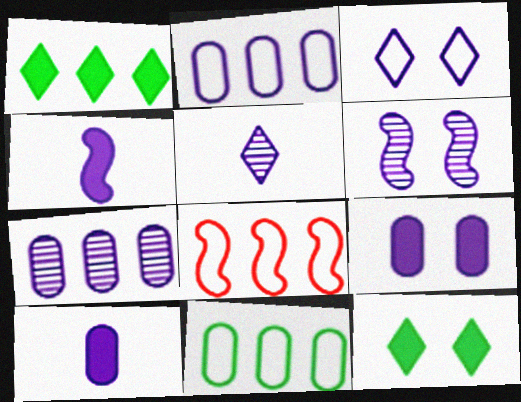[[1, 7, 8], 
[3, 4, 7], 
[3, 6, 9], 
[5, 6, 7]]